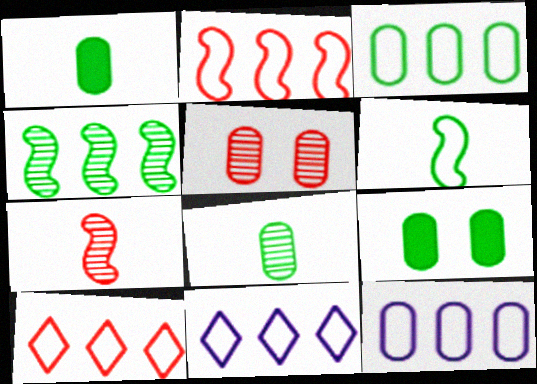[[1, 5, 12], 
[2, 3, 11], 
[3, 8, 9], 
[7, 9, 11]]